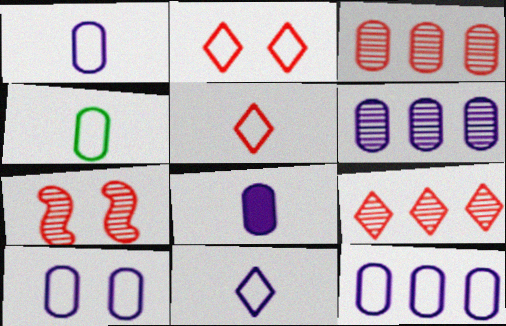[[1, 10, 12], 
[6, 8, 10]]